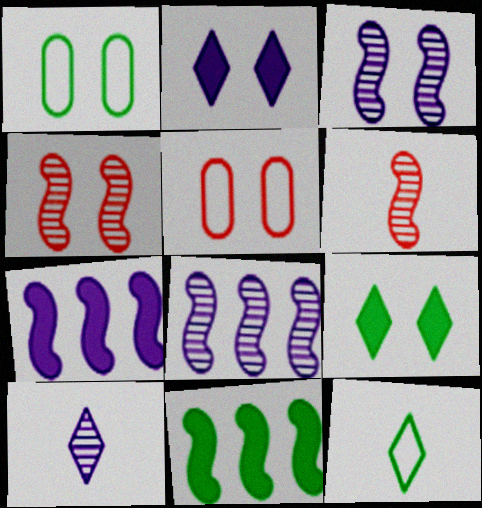[[1, 2, 4], 
[3, 5, 9], 
[5, 10, 11]]